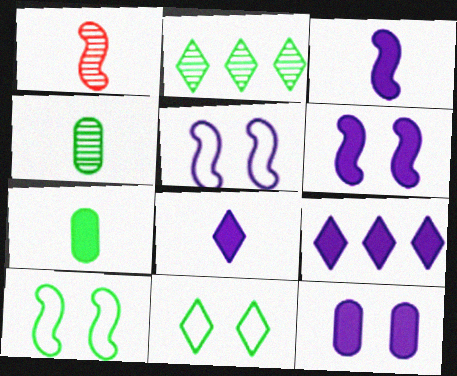[[2, 7, 10], 
[3, 9, 12]]